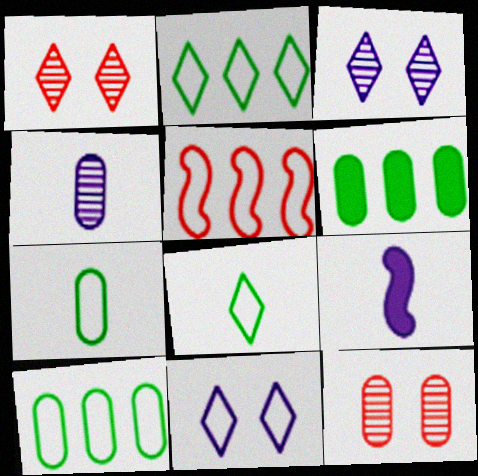[[1, 9, 10], 
[2, 9, 12], 
[5, 7, 11]]